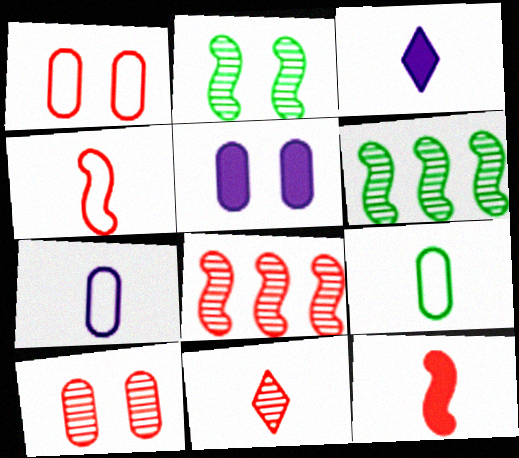[[1, 3, 6], 
[8, 10, 11]]